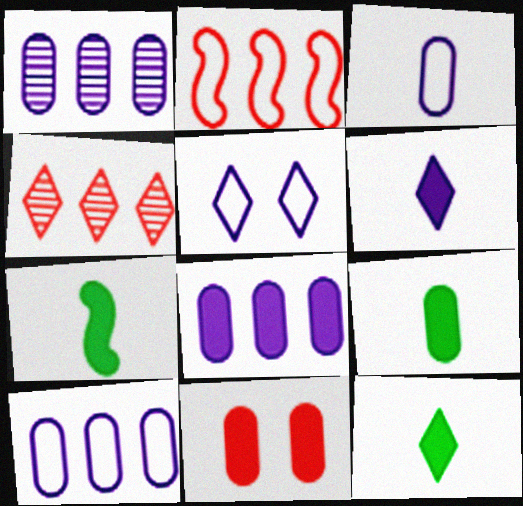[[1, 8, 10], 
[4, 5, 12], 
[7, 9, 12], 
[8, 9, 11]]